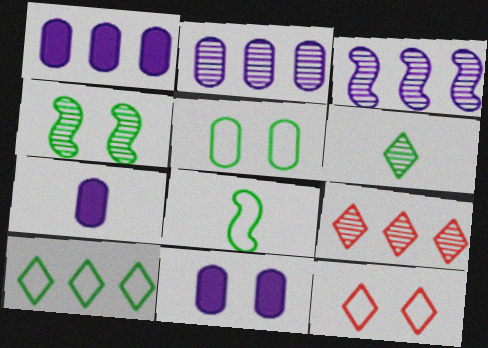[[1, 7, 11], 
[4, 11, 12], 
[5, 8, 10], 
[8, 9, 11]]